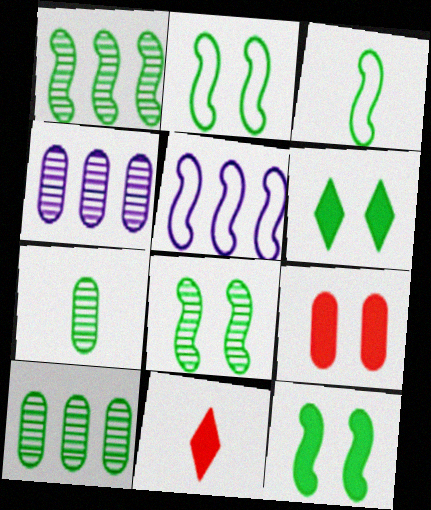[[1, 3, 12], 
[2, 4, 11], 
[2, 8, 12], 
[3, 6, 10]]